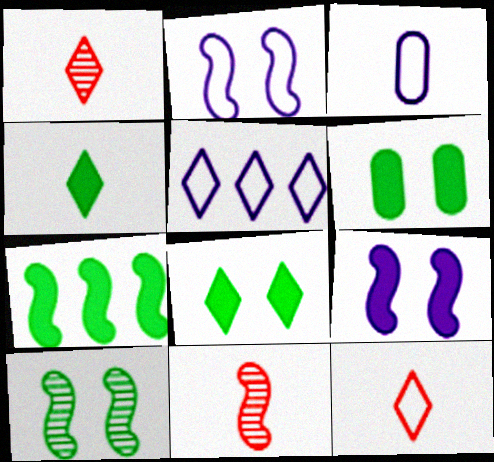[[1, 5, 8], 
[2, 3, 5], 
[2, 7, 11], 
[3, 4, 11], 
[4, 6, 7], 
[5, 6, 11]]